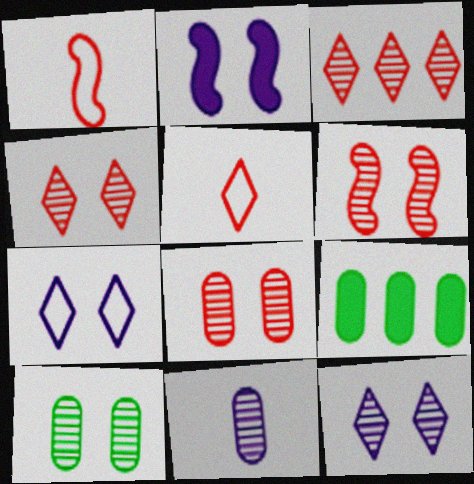[[1, 9, 12], 
[4, 6, 8], 
[6, 10, 12]]